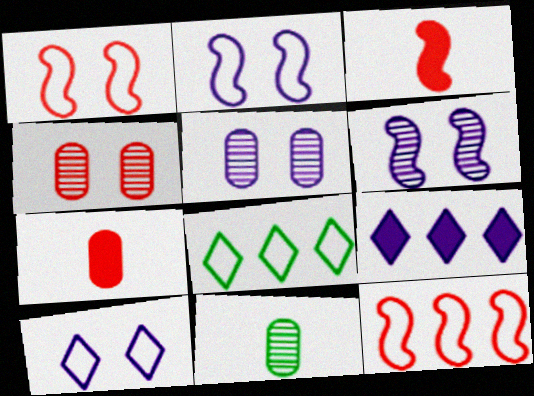[[1, 9, 11], 
[3, 5, 8], 
[6, 7, 8]]